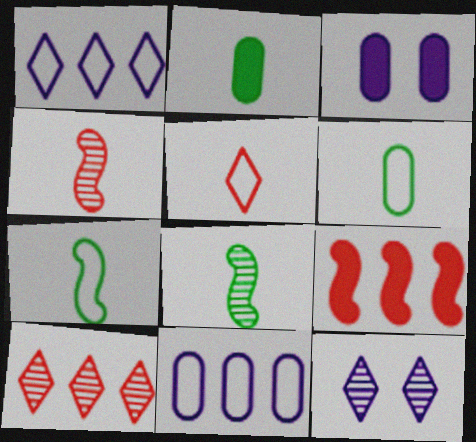[[3, 7, 10], 
[6, 9, 12]]